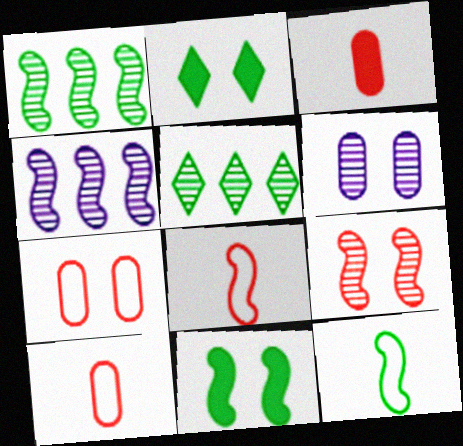[[1, 11, 12], 
[2, 4, 10], 
[4, 8, 11]]